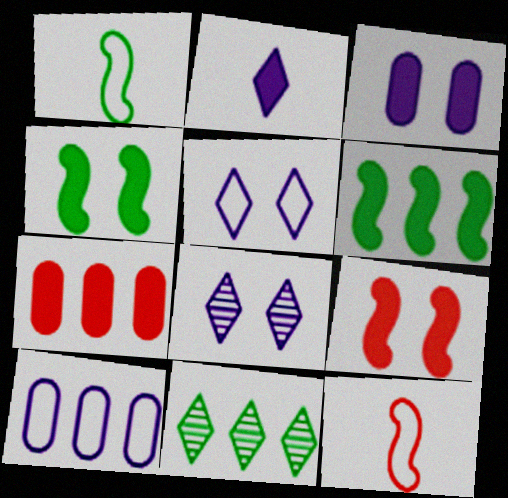[[1, 7, 8], 
[2, 4, 7], 
[3, 11, 12]]